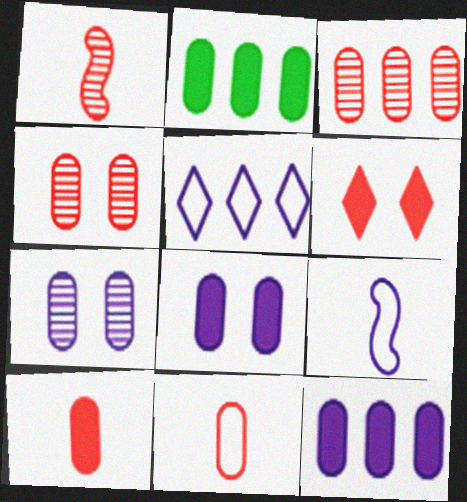[[2, 7, 11], 
[2, 8, 10]]